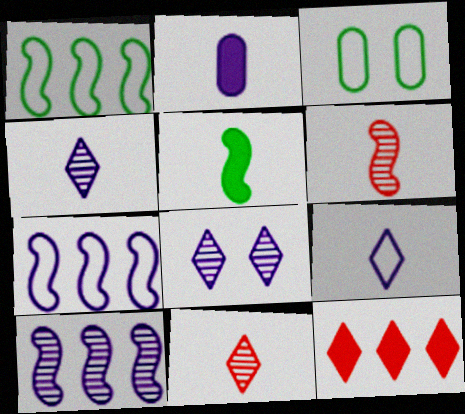[[2, 7, 8]]